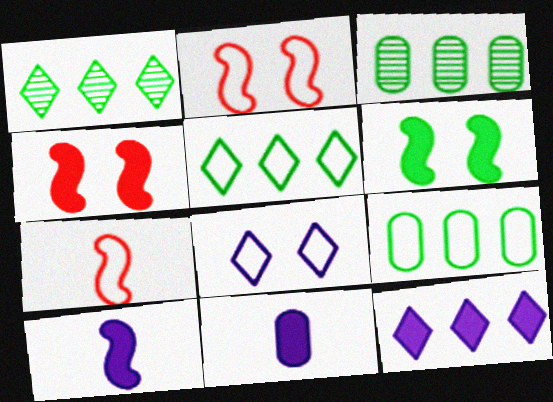[[1, 2, 11], 
[7, 8, 9]]